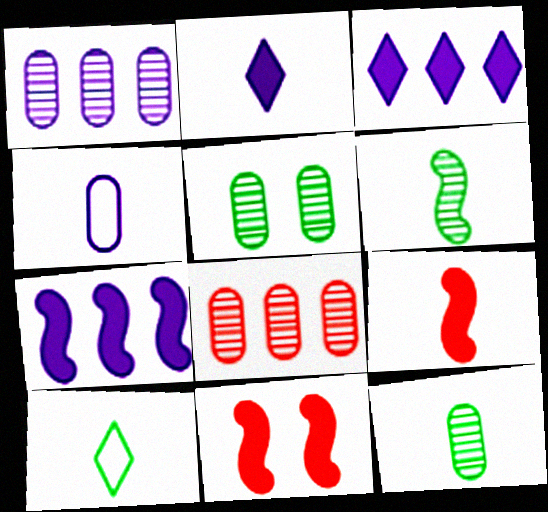[[1, 10, 11]]